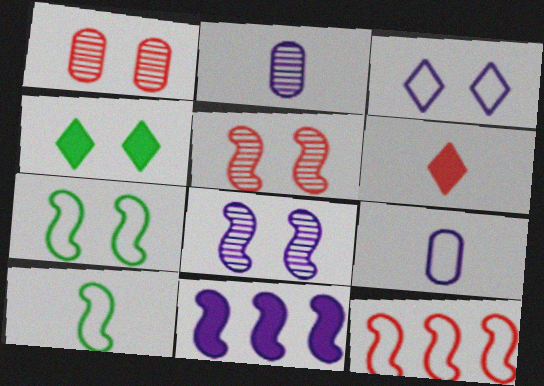[[1, 6, 12], 
[2, 3, 11], 
[2, 4, 12], 
[2, 6, 10], 
[5, 10, 11]]